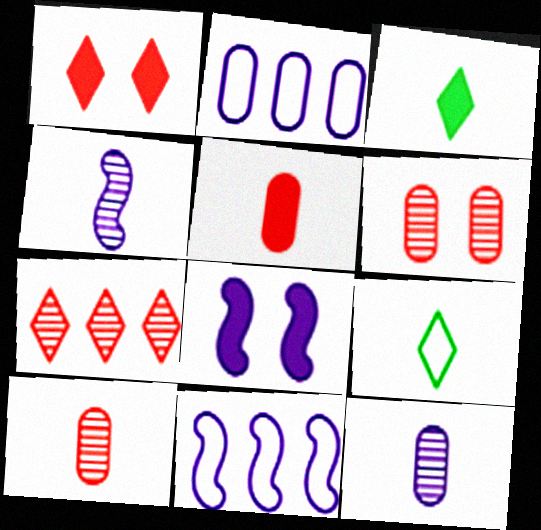[[3, 6, 11], 
[4, 5, 9], 
[4, 8, 11]]